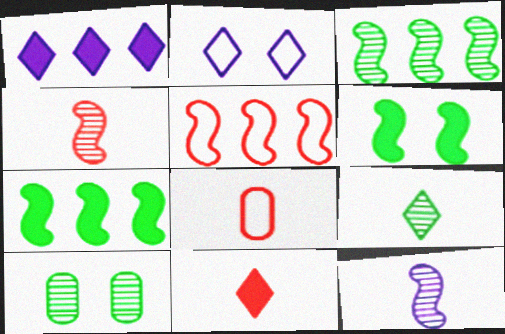[[3, 9, 10], 
[4, 8, 11], 
[5, 6, 12]]